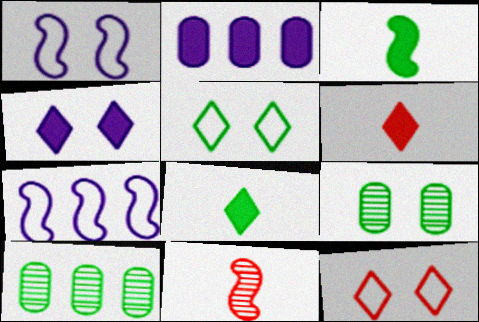[[1, 6, 10], 
[2, 5, 11], 
[3, 5, 10], 
[6, 7, 9]]